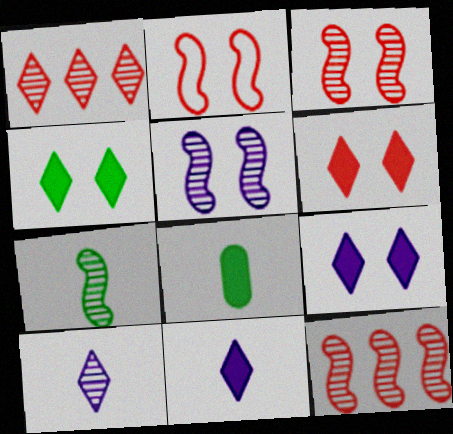[[4, 6, 9], 
[5, 7, 12]]